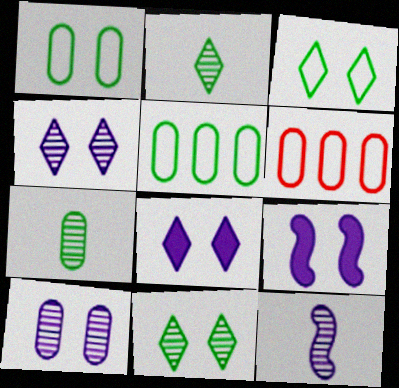[[2, 6, 9]]